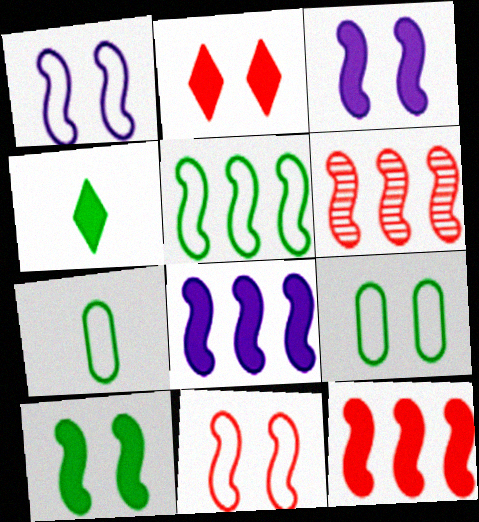[[5, 6, 8]]